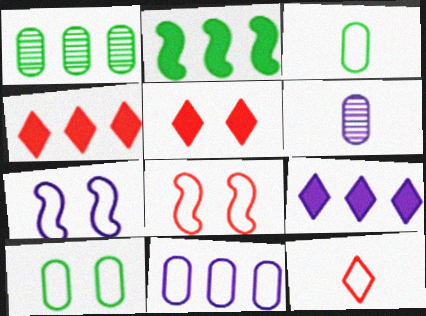[[6, 7, 9]]